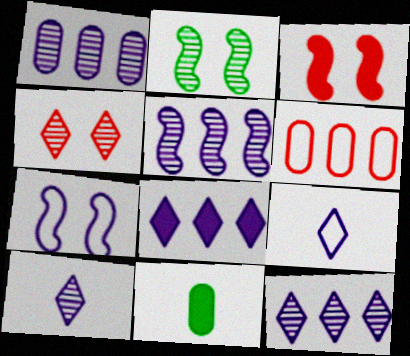[[1, 5, 12], 
[2, 3, 7], 
[3, 8, 11]]